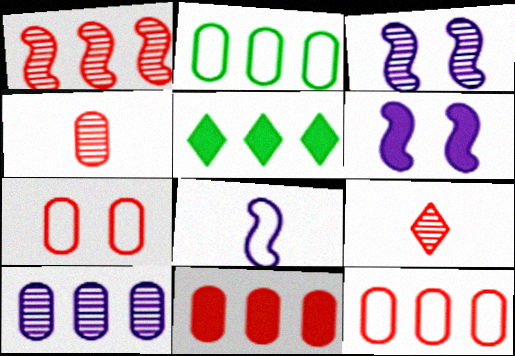[[2, 6, 9], 
[2, 10, 11], 
[4, 7, 11]]